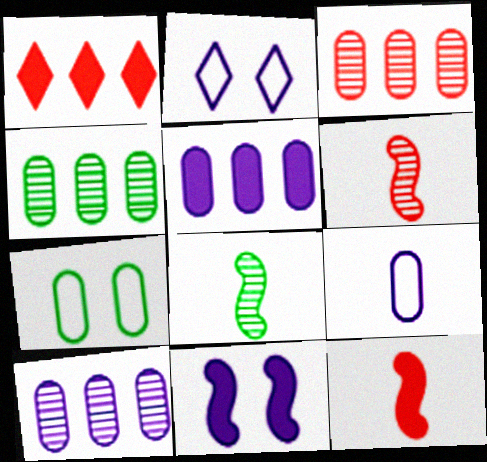[[2, 4, 12], 
[3, 4, 10]]